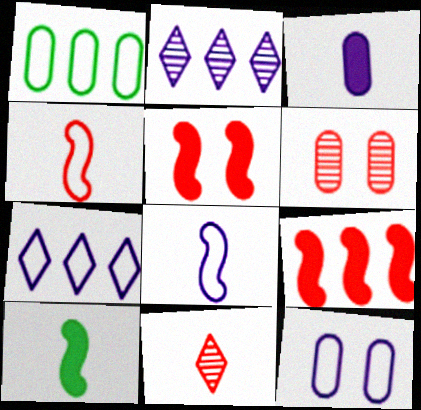[[1, 2, 9], 
[1, 3, 6], 
[6, 7, 10], 
[7, 8, 12]]